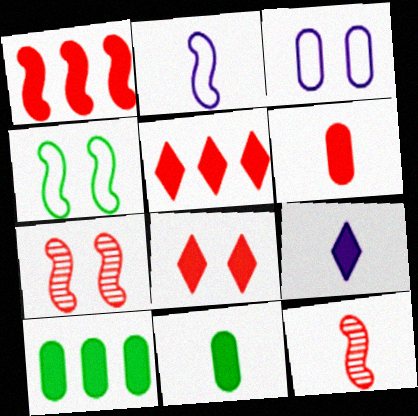[[1, 6, 8]]